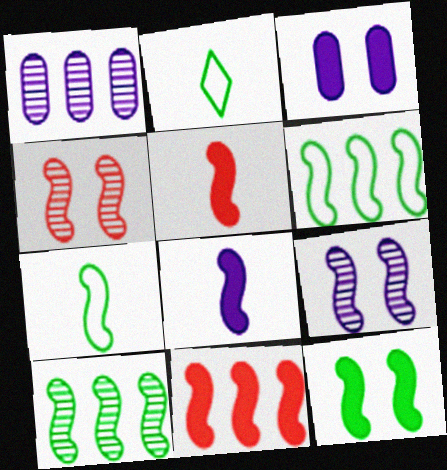[[4, 6, 8], 
[5, 6, 9], 
[7, 9, 11], 
[7, 10, 12], 
[8, 11, 12]]